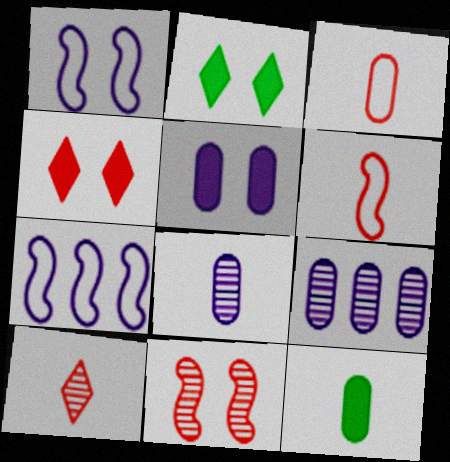[[2, 6, 9], 
[3, 8, 12]]